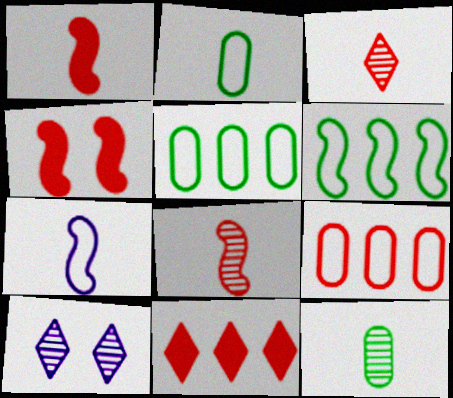[[1, 5, 10], 
[3, 4, 9]]